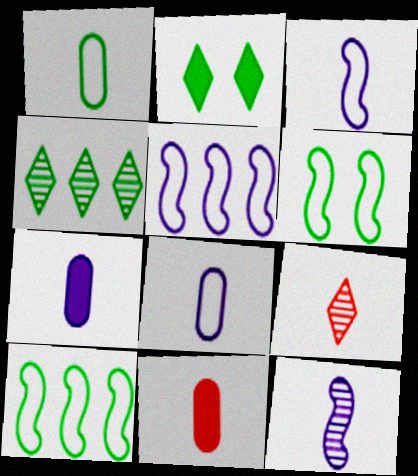[]